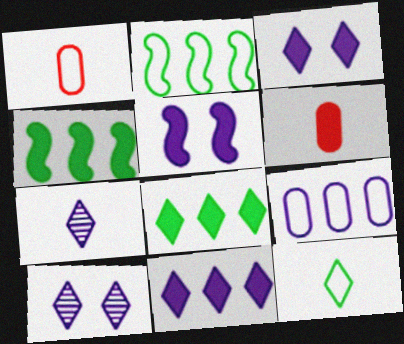[[1, 4, 10], 
[2, 6, 10], 
[3, 4, 6], 
[5, 6, 8], 
[5, 7, 9]]